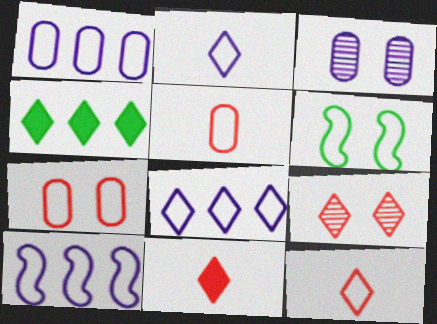[[1, 6, 12], 
[1, 8, 10], 
[2, 4, 9], 
[5, 6, 8]]